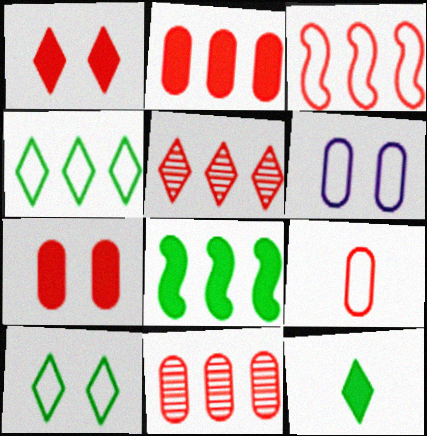[[2, 3, 5], 
[7, 9, 11]]